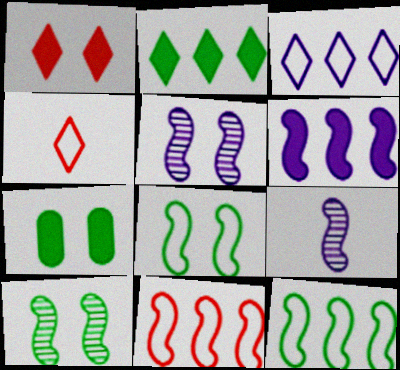[]